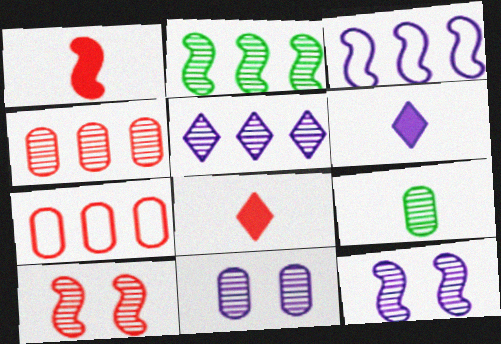[[2, 4, 5], 
[3, 6, 11], 
[4, 9, 11], 
[5, 9, 10], 
[7, 8, 10]]